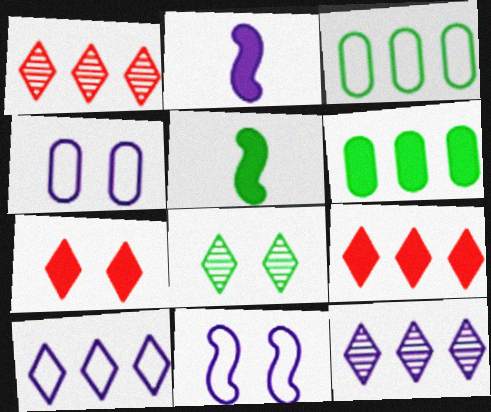[[1, 4, 5], 
[2, 4, 12], 
[2, 6, 7], 
[3, 5, 8]]